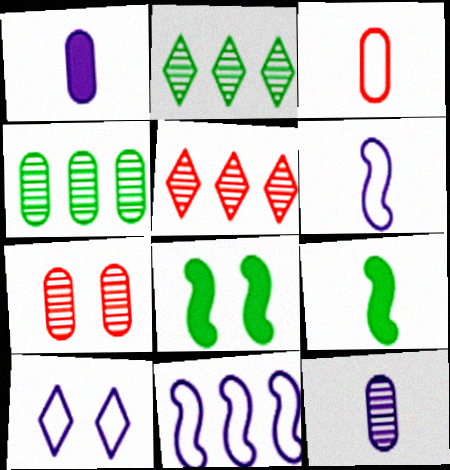[[4, 7, 12], 
[7, 8, 10]]